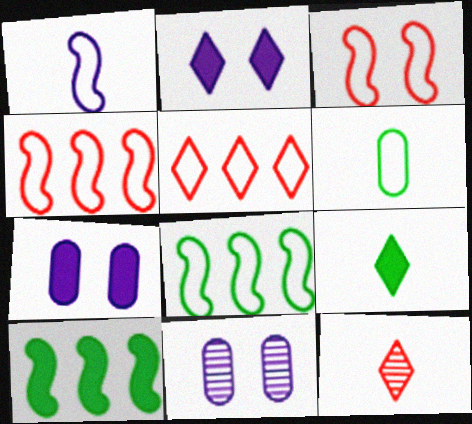[[1, 3, 8], 
[4, 9, 11], 
[7, 8, 12]]